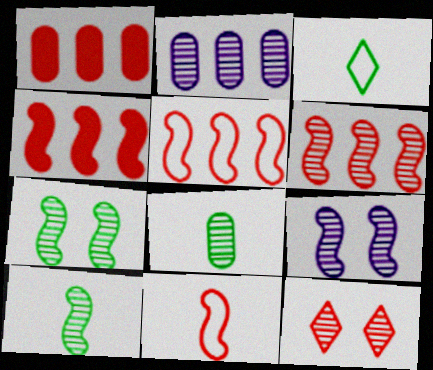[[1, 3, 9], 
[1, 11, 12], 
[2, 10, 12], 
[4, 5, 6], 
[6, 9, 10]]